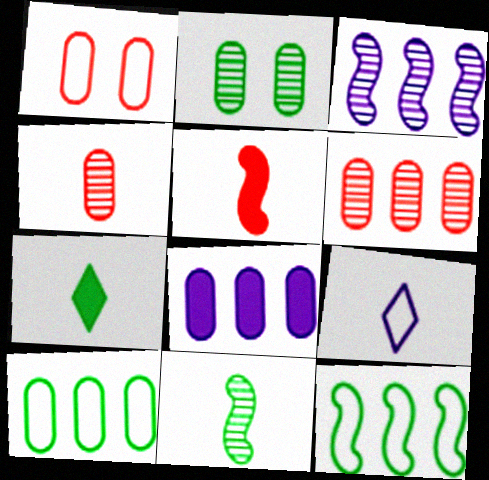[[1, 3, 7], 
[1, 9, 12], 
[2, 7, 12], 
[6, 8, 10]]